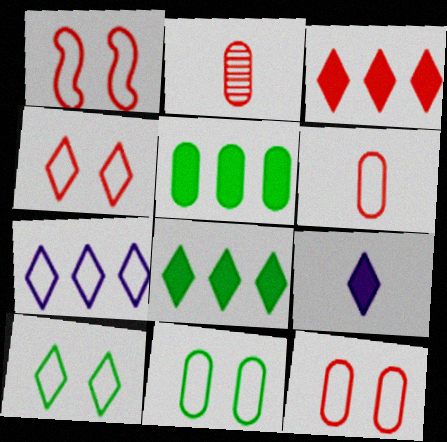[[1, 2, 3], 
[1, 4, 12]]